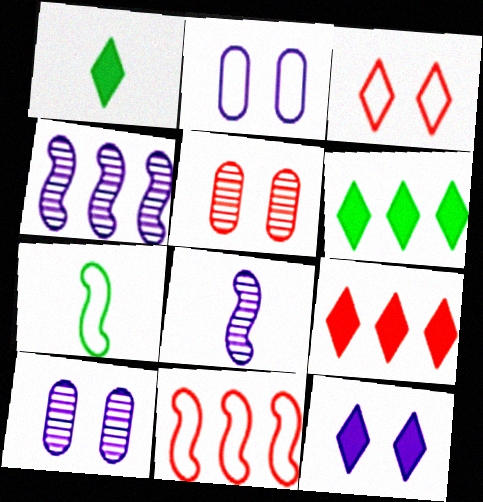[[1, 9, 12], 
[1, 10, 11], 
[7, 9, 10]]